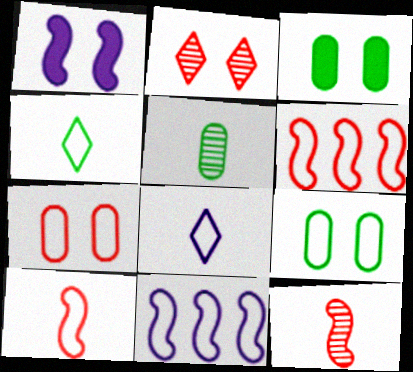[[1, 2, 9], 
[4, 7, 11], 
[6, 8, 9]]